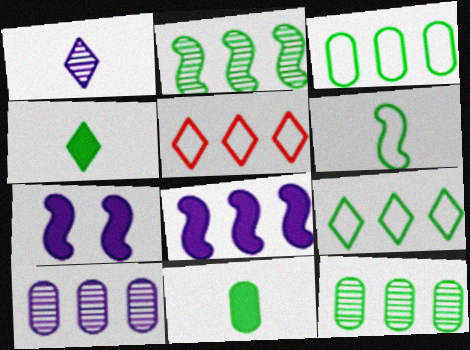[[5, 8, 12]]